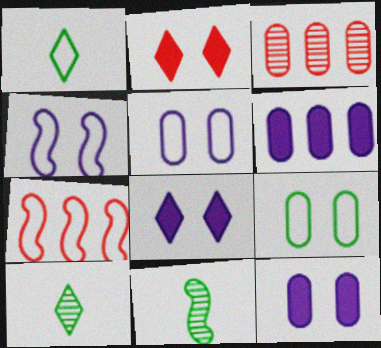[[1, 5, 7], 
[7, 10, 12]]